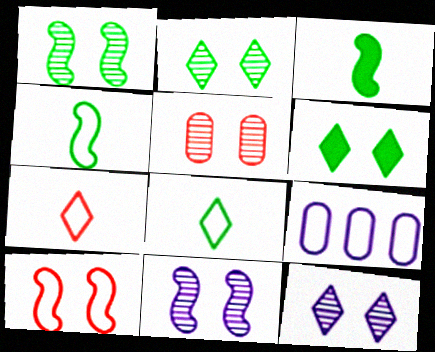[[1, 5, 12], 
[2, 5, 11], 
[8, 9, 10]]